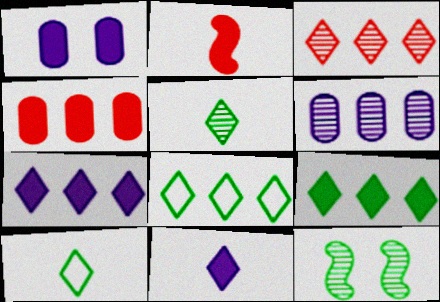[[1, 2, 9], 
[3, 7, 8]]